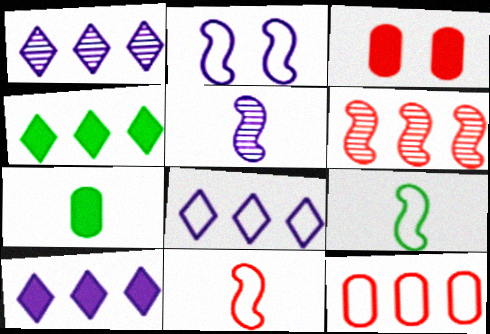[[1, 3, 9], 
[1, 8, 10]]